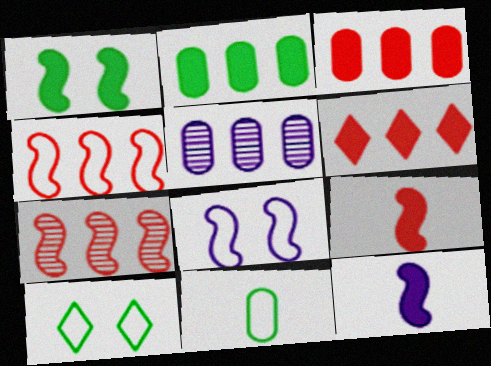[[5, 9, 10]]